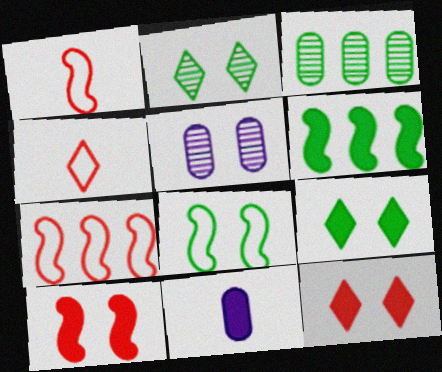[[2, 7, 11], 
[4, 5, 6], 
[5, 8, 12], 
[6, 11, 12]]